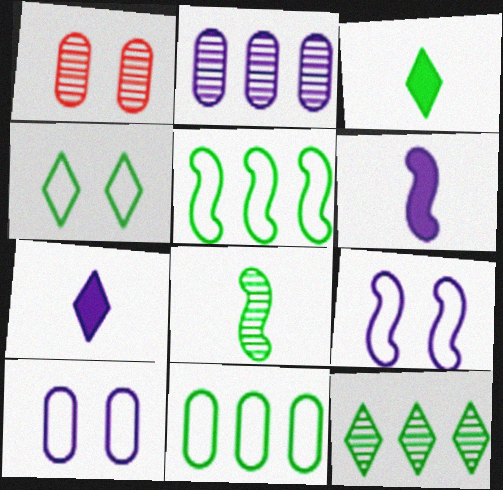[[1, 5, 7], 
[2, 7, 9], 
[3, 4, 12]]